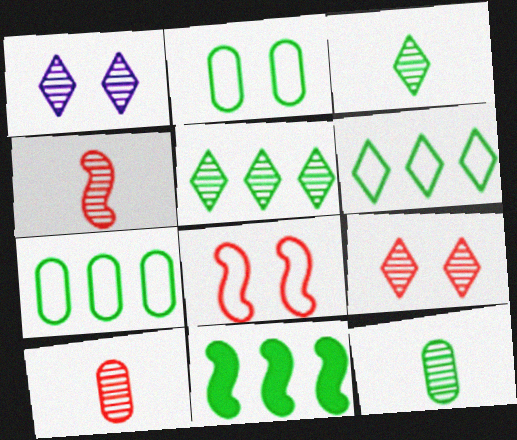[[2, 3, 11], 
[5, 7, 11]]